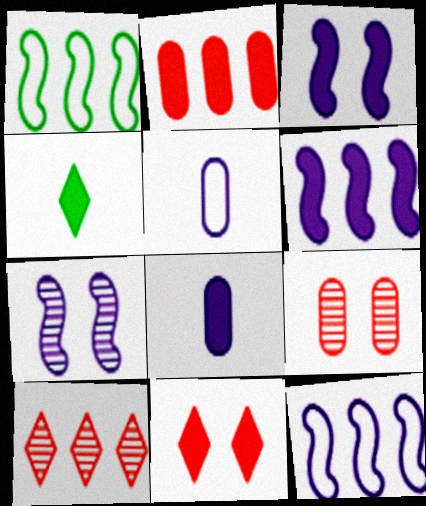[[2, 3, 4], 
[4, 9, 12]]